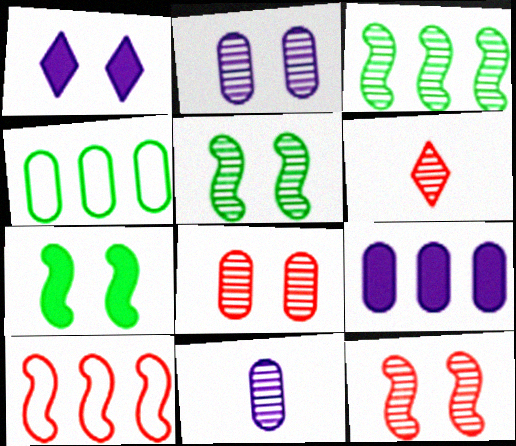[[2, 3, 6]]